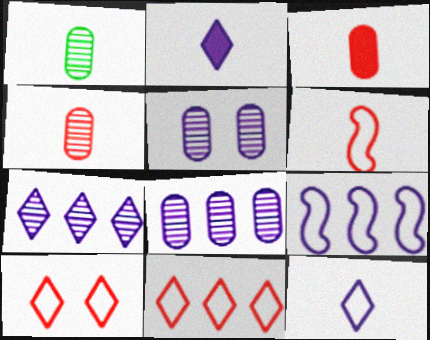[[1, 2, 6], 
[2, 5, 9]]